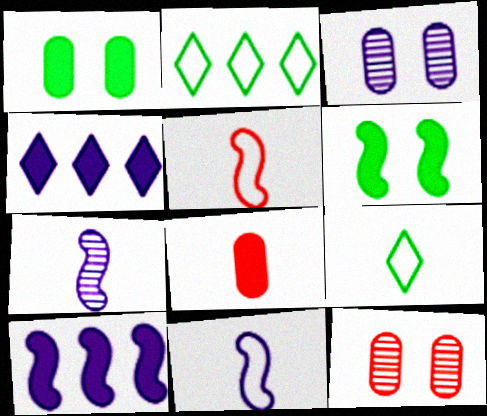[[3, 4, 11], 
[4, 6, 8], 
[7, 8, 9], 
[9, 10, 12]]